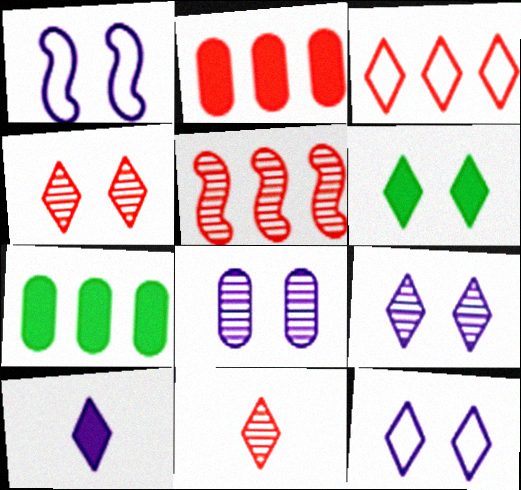[[1, 7, 11], 
[2, 3, 5], 
[4, 6, 12]]